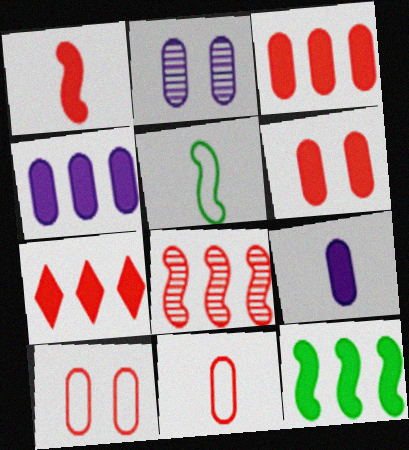[[1, 6, 7], 
[2, 5, 7], 
[4, 7, 12]]